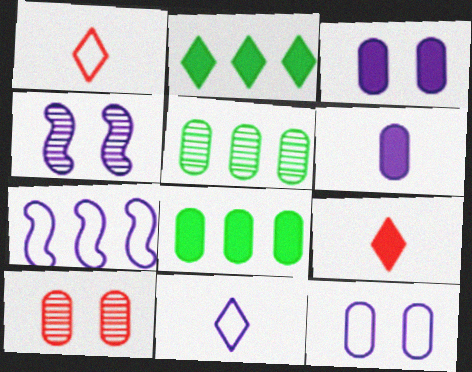[[1, 4, 8], 
[7, 11, 12]]